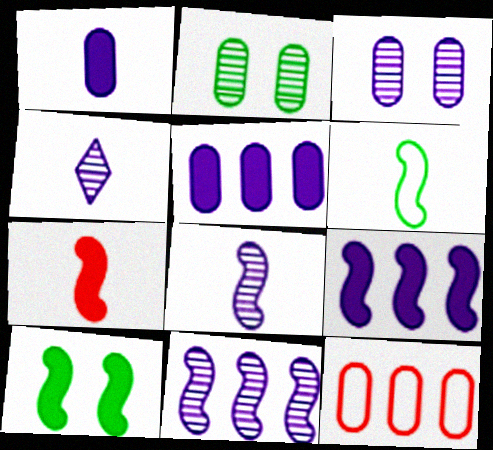[[1, 2, 12], 
[3, 4, 11], 
[4, 10, 12], 
[6, 7, 8], 
[7, 9, 10]]